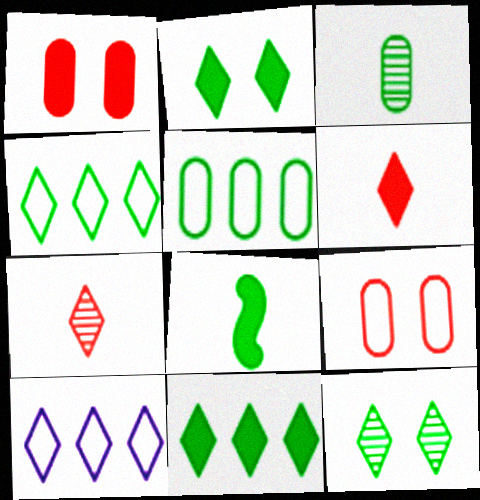[[2, 7, 10], 
[5, 8, 12], 
[6, 10, 12]]